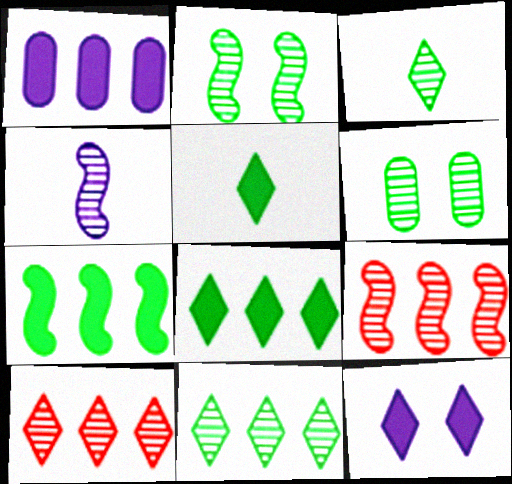[[2, 4, 9], 
[4, 6, 10]]